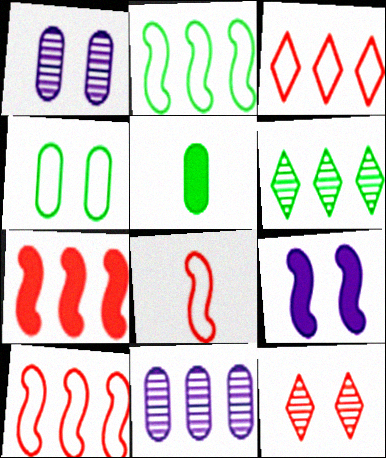[[4, 9, 12]]